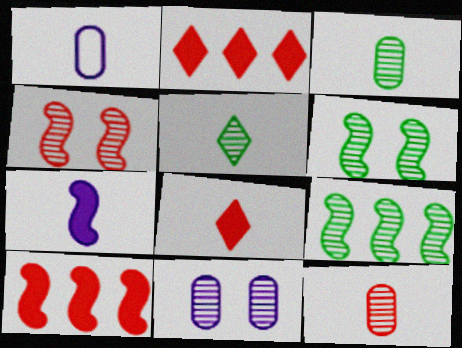[[1, 2, 6]]